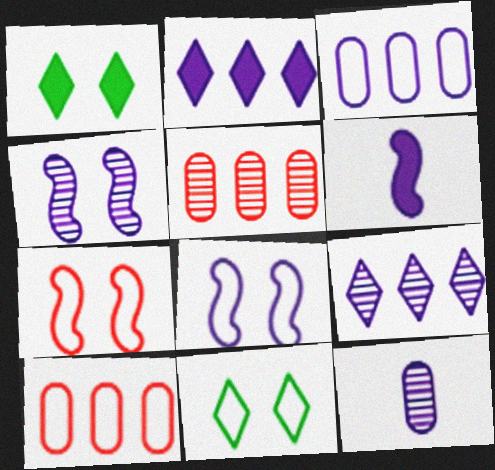[[2, 8, 12], 
[4, 9, 12], 
[5, 6, 11]]